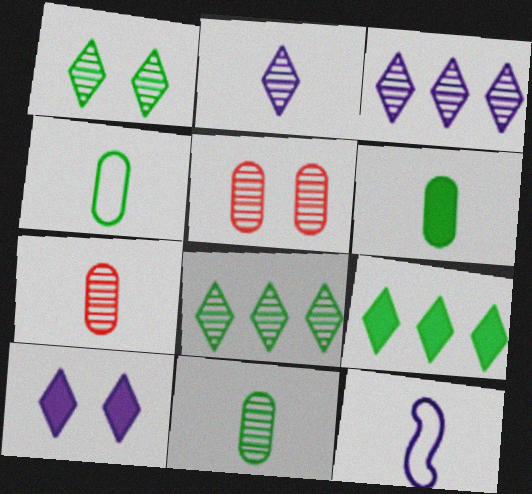[[4, 6, 11], 
[5, 9, 12]]